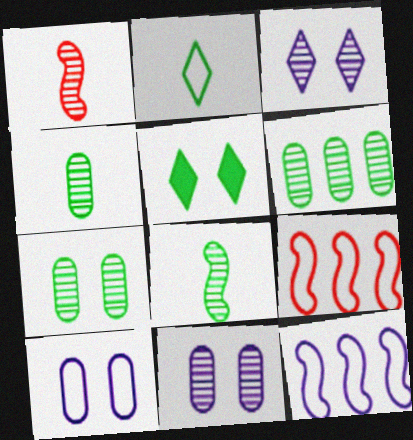[[1, 3, 6], 
[2, 9, 10], 
[4, 6, 7]]